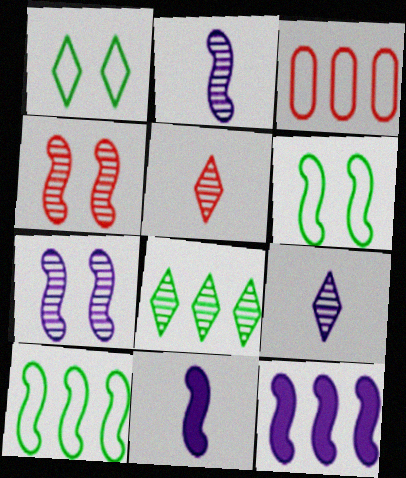[[3, 8, 12], 
[4, 10, 11]]